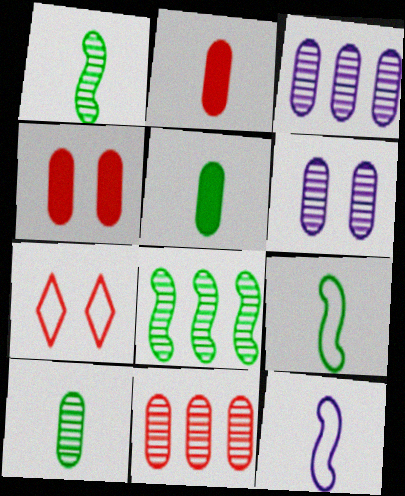[[6, 10, 11]]